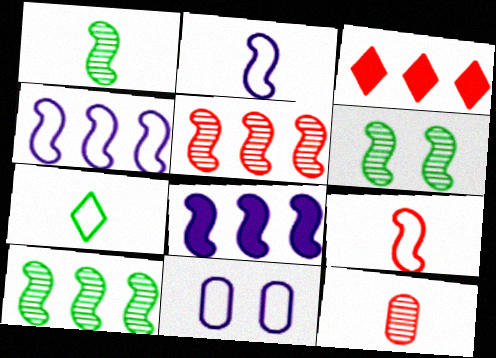[[1, 3, 11], 
[1, 6, 10], 
[6, 8, 9]]